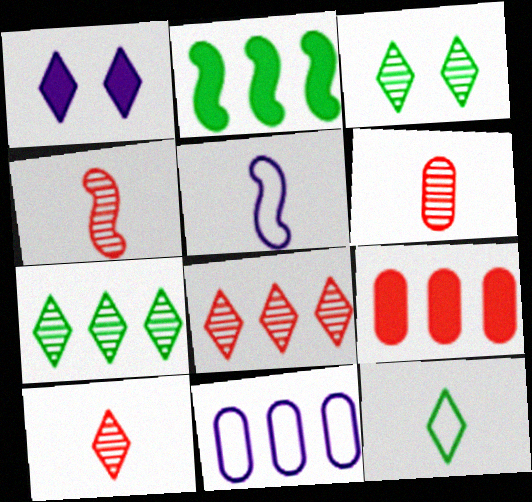[[1, 8, 12], 
[2, 8, 11], 
[3, 5, 9], 
[4, 6, 10]]